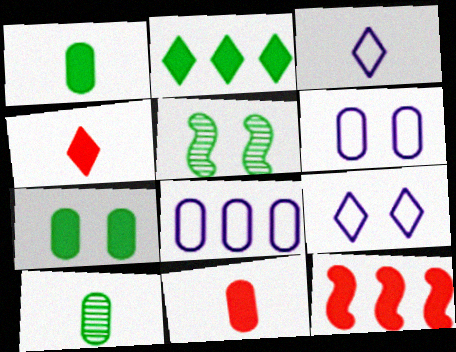[[4, 5, 8], 
[9, 10, 12]]